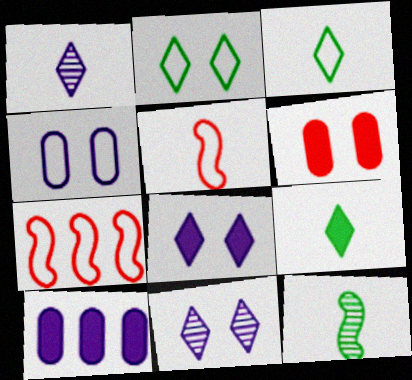[[3, 4, 7]]